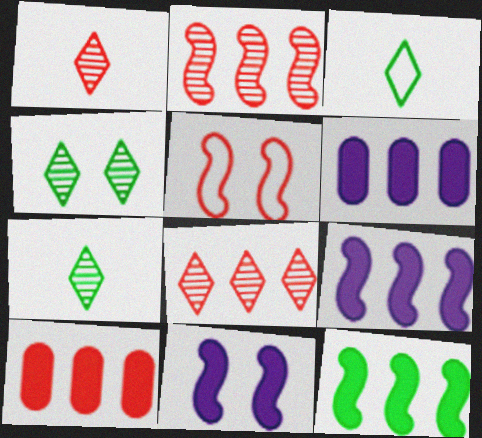[[1, 5, 10], 
[5, 6, 7]]